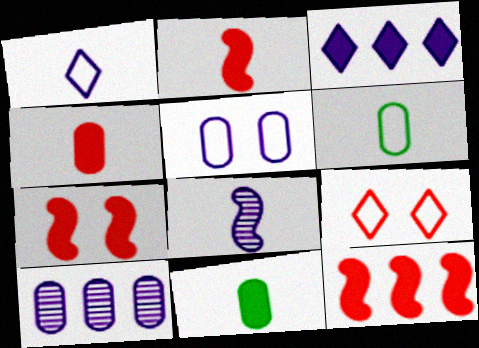[[2, 7, 12], 
[3, 5, 8], 
[3, 7, 11]]